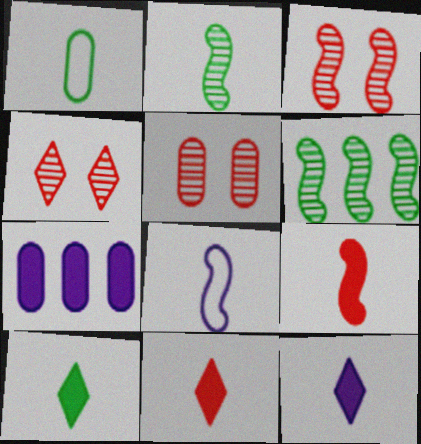[[1, 2, 10], 
[1, 5, 7], 
[2, 8, 9], 
[3, 4, 5], 
[10, 11, 12]]